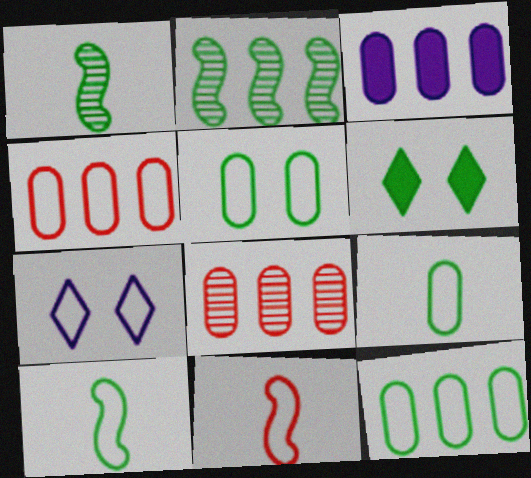[[1, 6, 12], 
[2, 6, 9], 
[3, 8, 12], 
[4, 7, 10], 
[5, 9, 12], 
[7, 11, 12]]